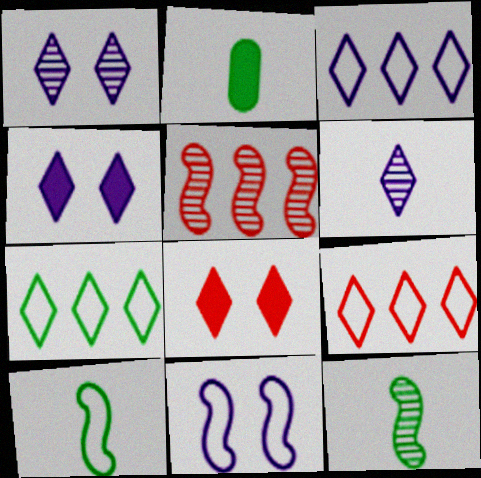[[3, 4, 6], 
[3, 7, 9], 
[6, 7, 8]]